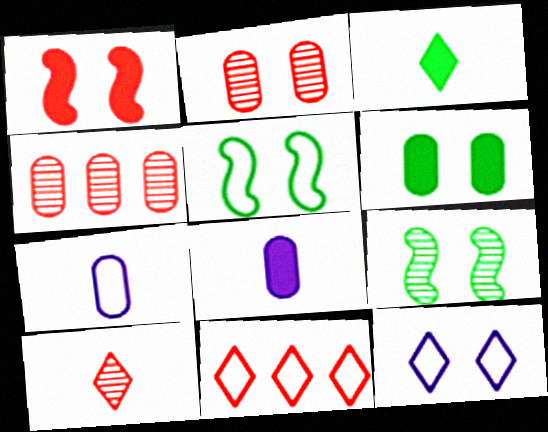[[4, 6, 7], 
[5, 7, 11], 
[8, 9, 11]]